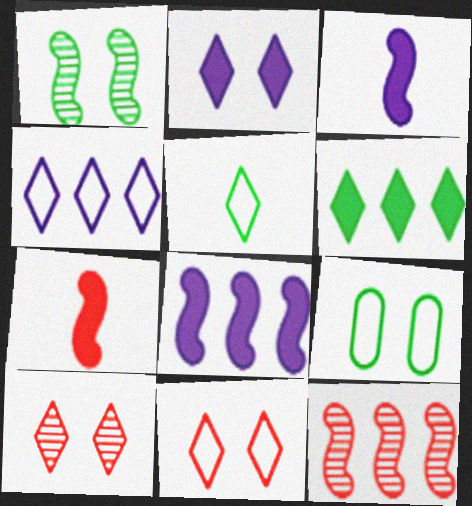[[4, 5, 11]]